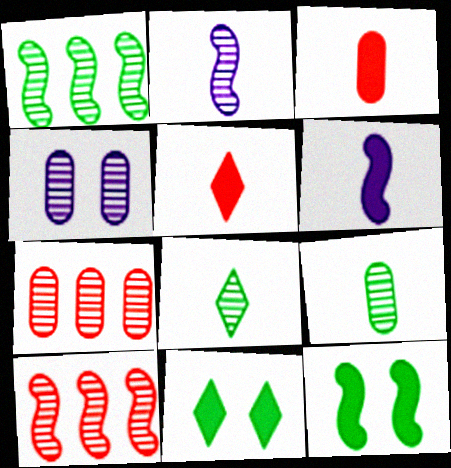[[4, 7, 9], 
[4, 8, 10]]